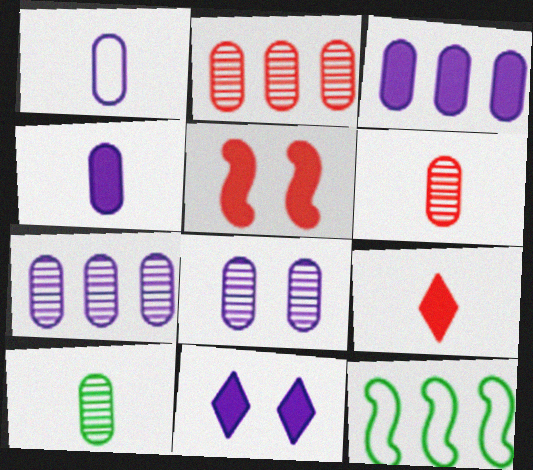[[1, 3, 8], 
[2, 8, 10], 
[6, 11, 12], 
[8, 9, 12]]